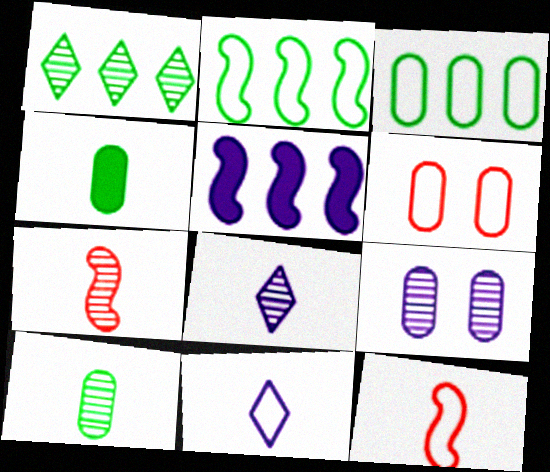[[1, 7, 9], 
[2, 6, 11], 
[4, 7, 11], 
[4, 8, 12], 
[5, 9, 11], 
[7, 8, 10]]